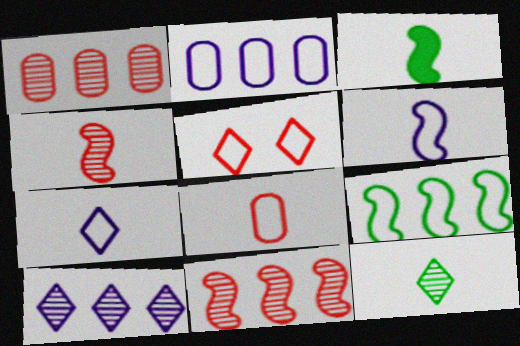[[3, 4, 6]]